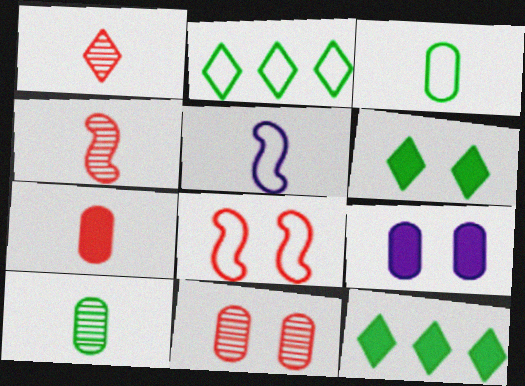[[2, 4, 9], 
[5, 11, 12]]